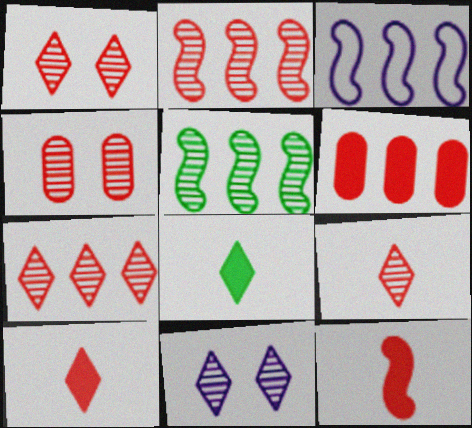[[1, 7, 9], 
[2, 4, 9], 
[3, 4, 8]]